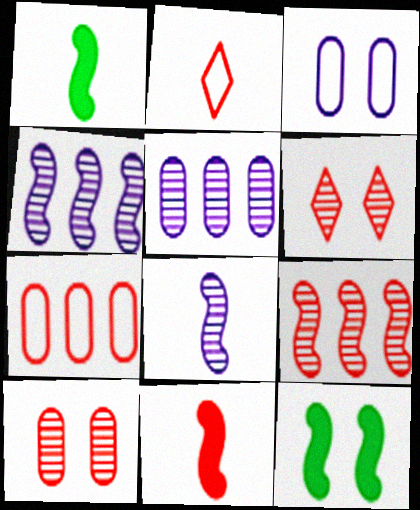[[2, 5, 12], 
[3, 6, 12], 
[6, 7, 11]]